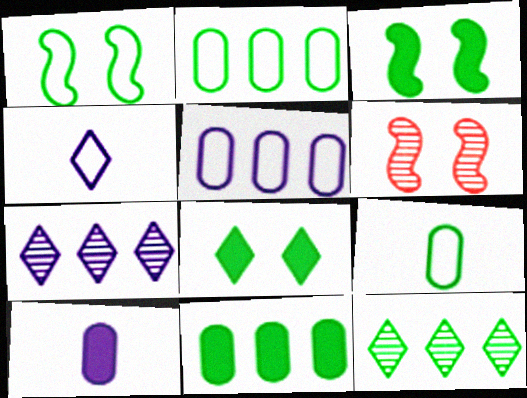[[3, 9, 12], 
[4, 6, 11]]